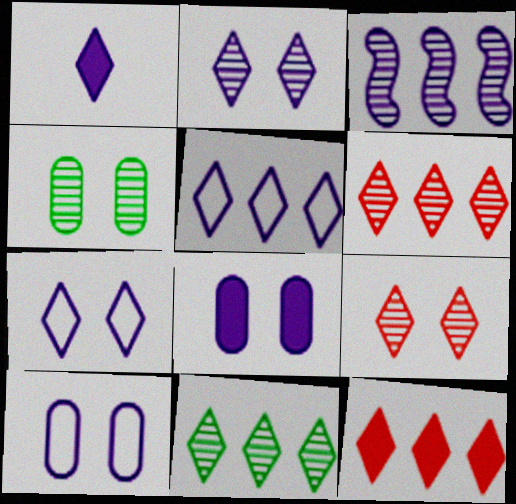[[1, 2, 5], 
[1, 3, 10], 
[5, 11, 12]]